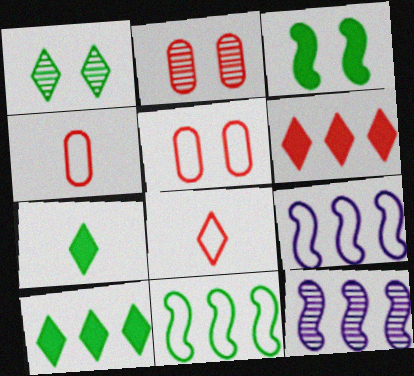[[2, 7, 9], 
[5, 7, 12]]